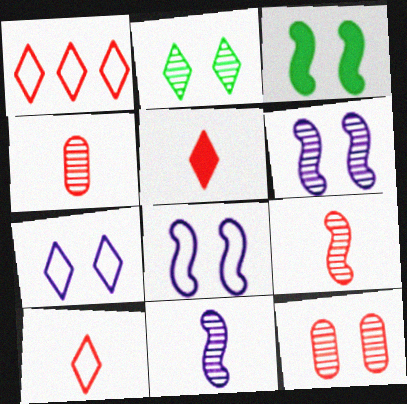[[2, 6, 12], 
[3, 7, 12]]